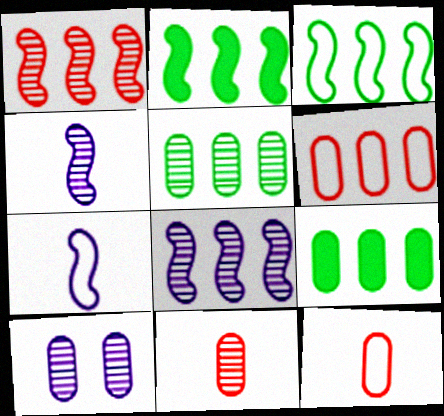[[5, 10, 11], 
[9, 10, 12]]